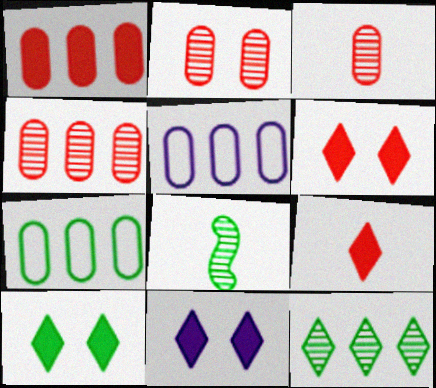[[2, 3, 4], 
[5, 6, 8], 
[6, 10, 11], 
[7, 8, 10]]